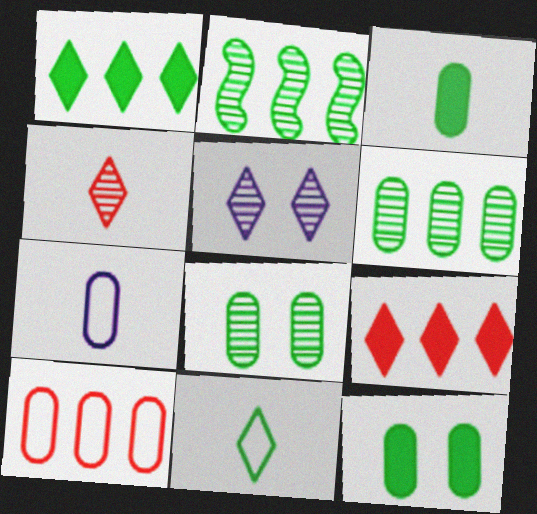[[2, 11, 12], 
[5, 9, 11]]